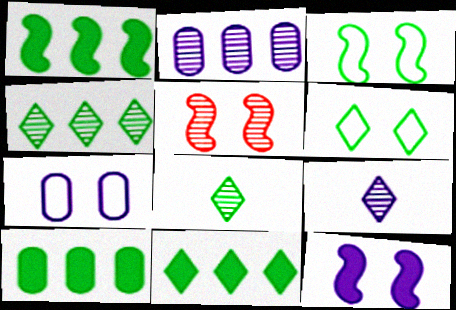[[1, 10, 11], 
[2, 5, 8], 
[3, 5, 12], 
[3, 8, 10], 
[6, 8, 11]]